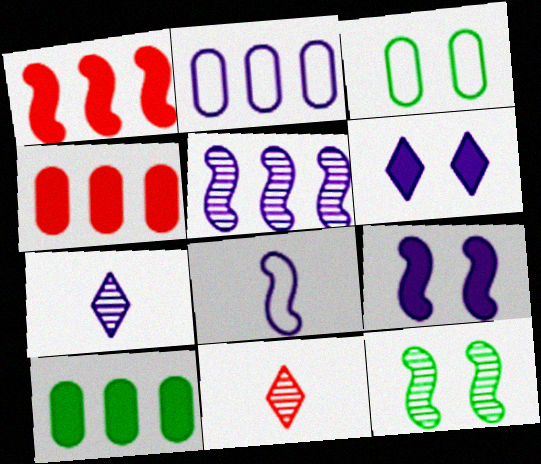[[1, 3, 7], 
[1, 8, 12], 
[2, 7, 9], 
[5, 8, 9]]